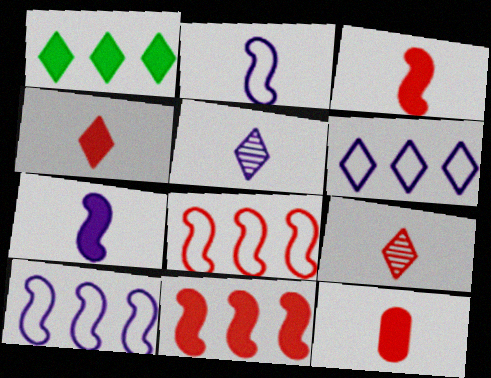[[3, 4, 12]]